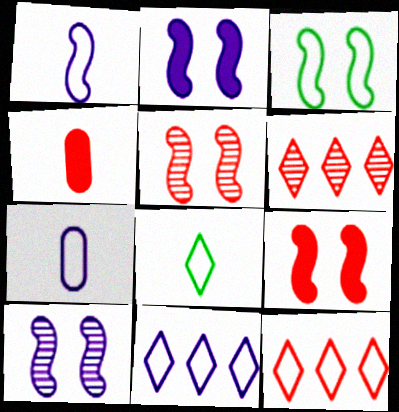[[2, 3, 5], 
[3, 7, 12], 
[3, 9, 10], 
[4, 5, 12]]